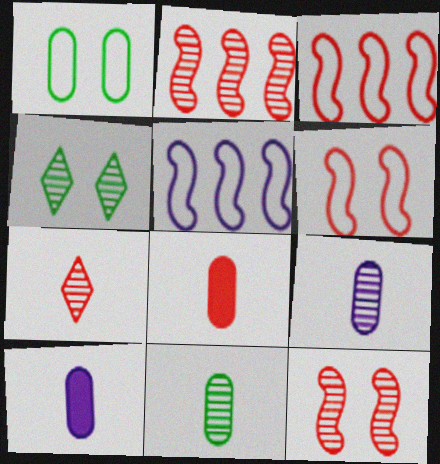[[2, 4, 9], 
[3, 4, 10], 
[4, 5, 8]]